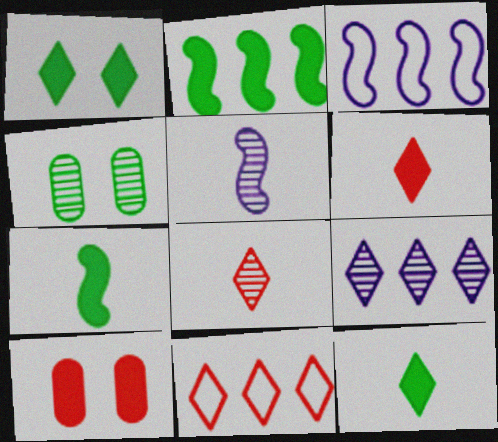[[3, 4, 6]]